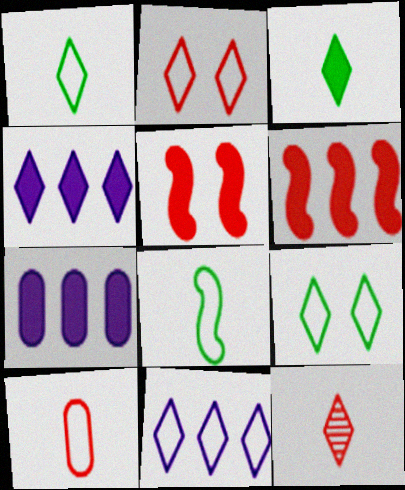[[1, 2, 11], 
[3, 5, 7], 
[4, 9, 12]]